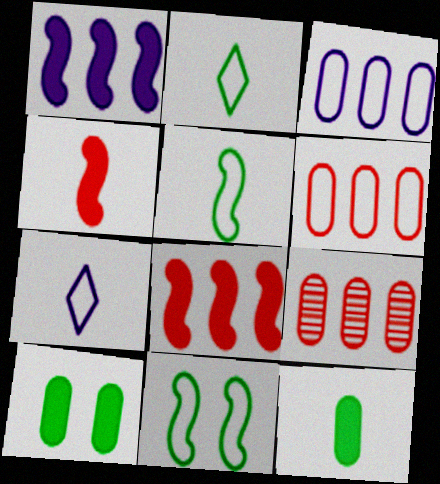[[6, 7, 11]]